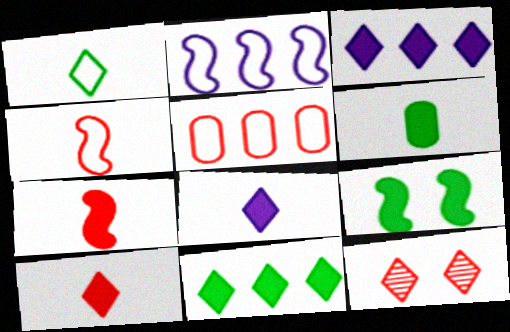[[1, 3, 12], 
[2, 6, 12], 
[5, 7, 12], 
[6, 7, 8], 
[6, 9, 11]]